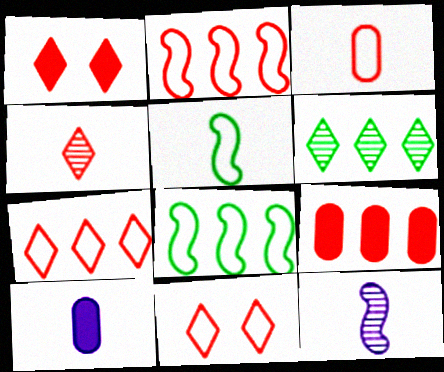[[1, 4, 7], 
[2, 3, 11], 
[4, 5, 10]]